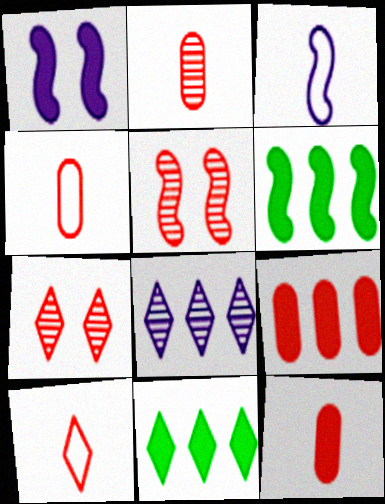[[1, 11, 12], 
[2, 4, 12], 
[3, 5, 6], 
[5, 9, 10]]